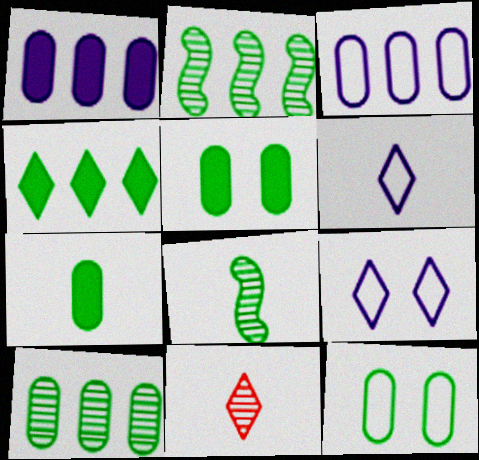[[4, 8, 12], 
[4, 9, 11], 
[7, 10, 12]]